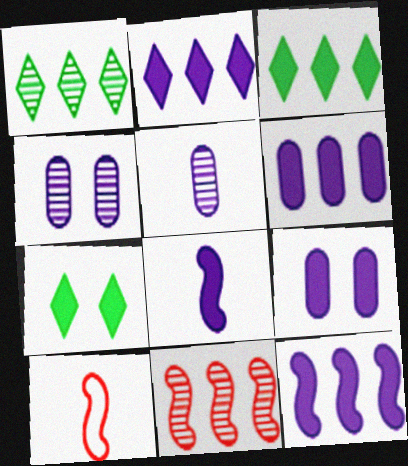[[1, 9, 10], 
[2, 6, 12], 
[2, 8, 9], 
[3, 4, 10]]